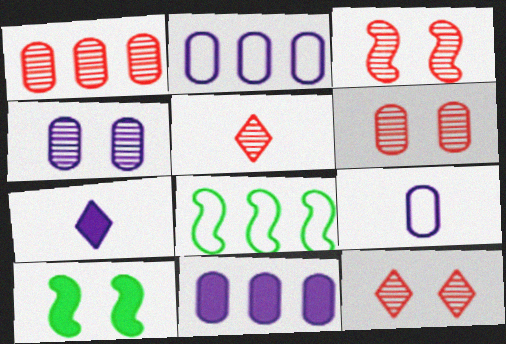[[1, 3, 5], 
[2, 5, 10], 
[3, 6, 12], 
[4, 9, 11], 
[6, 7, 8]]